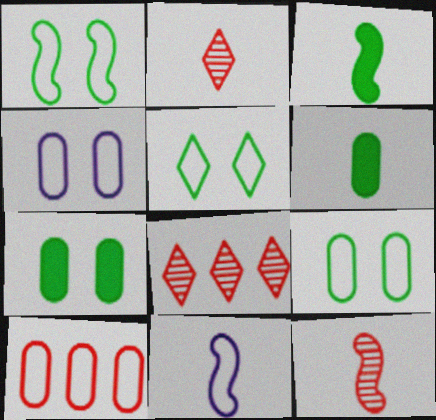[[1, 5, 9], 
[2, 6, 11], 
[3, 4, 8], 
[3, 11, 12], 
[5, 10, 11], 
[7, 8, 11]]